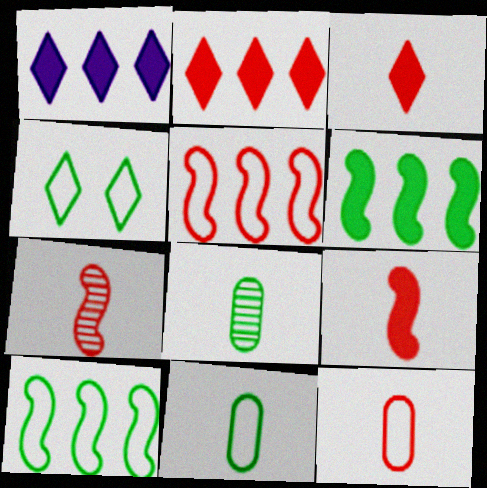[[3, 7, 12], 
[4, 6, 8], 
[4, 10, 11]]